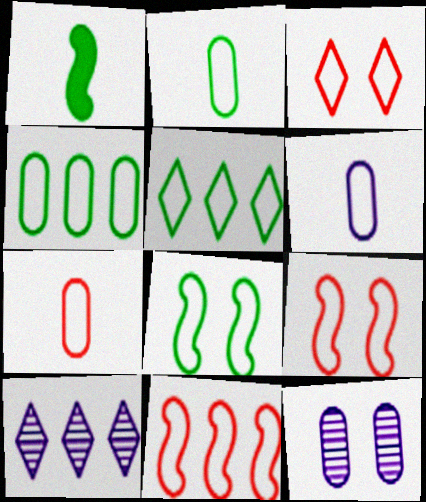[[2, 5, 8], 
[2, 6, 7], 
[3, 7, 11], 
[5, 6, 9]]